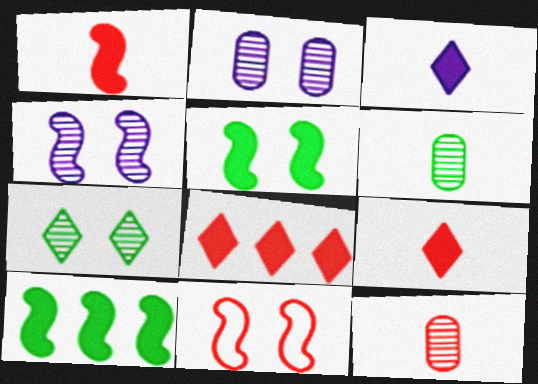[[4, 5, 11], 
[8, 11, 12]]